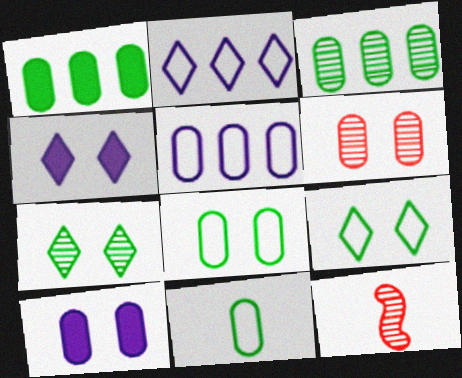[[6, 8, 10]]